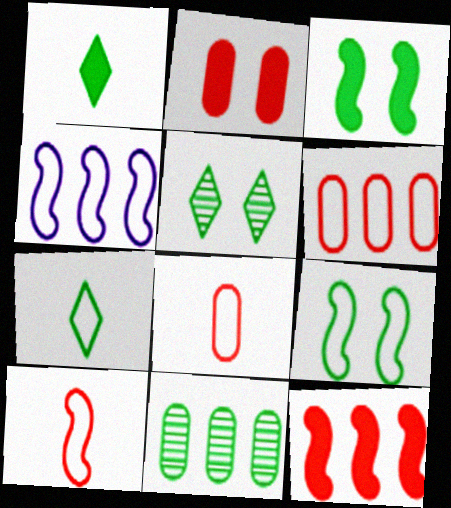[[1, 9, 11], 
[3, 7, 11], 
[4, 9, 10]]